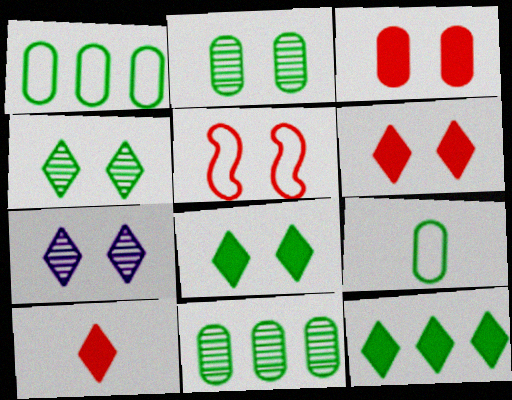[]